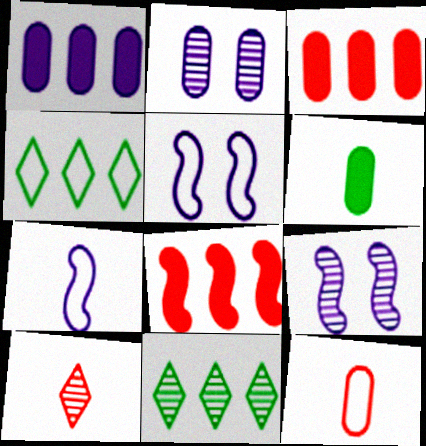[[4, 5, 12], 
[6, 7, 10]]